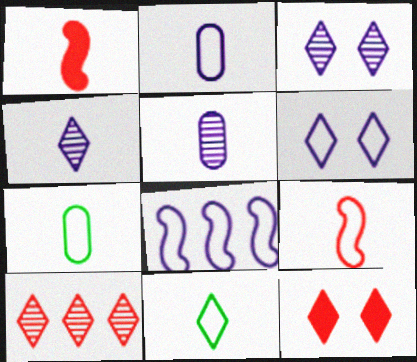[[1, 4, 7], 
[1, 5, 11], 
[2, 6, 8], 
[2, 9, 11]]